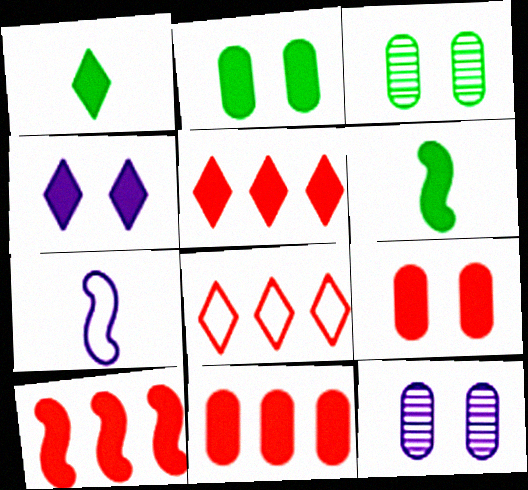[[1, 4, 5], 
[3, 5, 7], 
[4, 6, 11], 
[5, 10, 11], 
[6, 8, 12]]